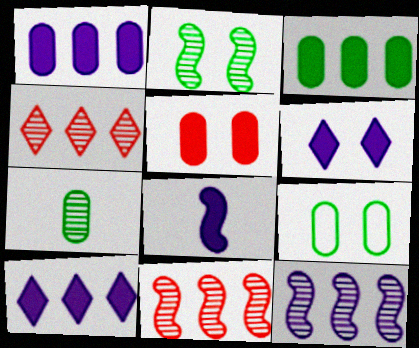[[1, 6, 8], 
[3, 7, 9], 
[4, 8, 9]]